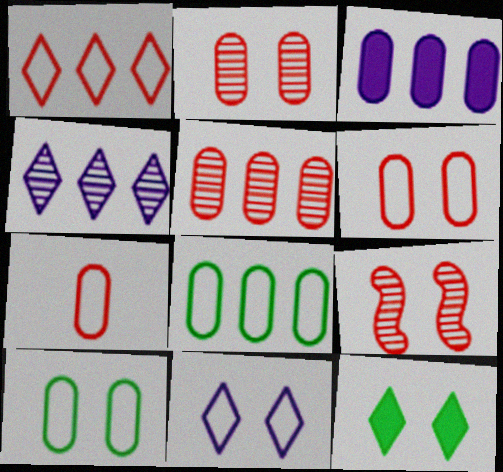[[3, 5, 8]]